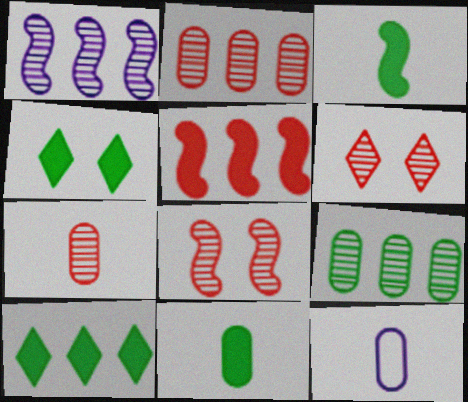[[7, 11, 12], 
[8, 10, 12]]